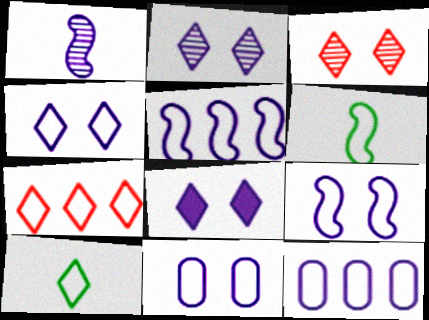[[1, 8, 12], 
[2, 4, 8], 
[4, 7, 10], 
[4, 9, 11], 
[6, 7, 11]]